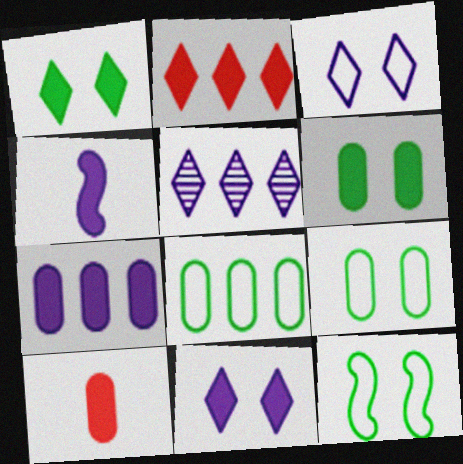[[2, 4, 6], 
[4, 7, 11], 
[5, 10, 12], 
[6, 7, 10]]